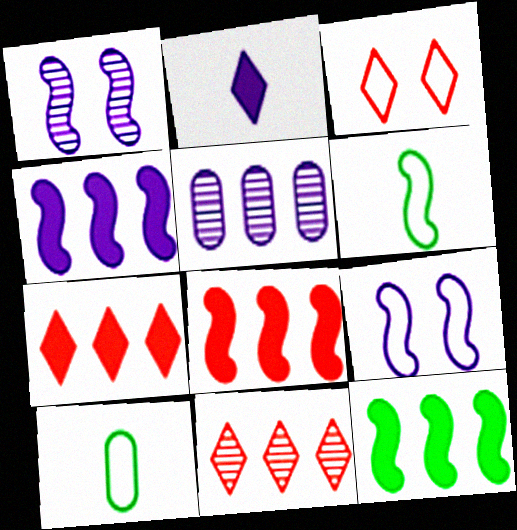[[1, 6, 8], 
[1, 7, 10], 
[2, 5, 9], 
[4, 8, 12]]